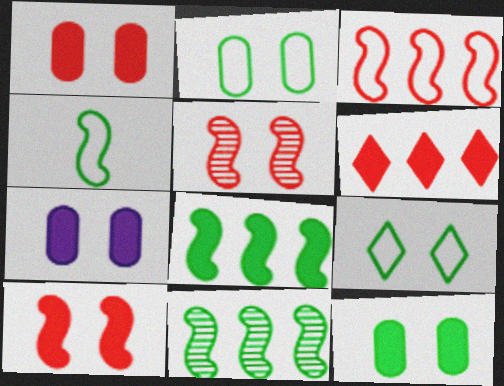[[1, 7, 12], 
[5, 7, 9]]